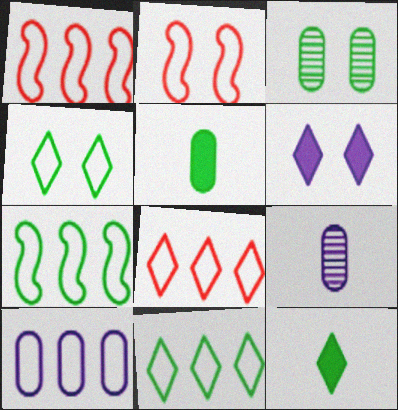[[1, 10, 11], 
[2, 3, 6], 
[3, 7, 12], 
[7, 8, 10]]